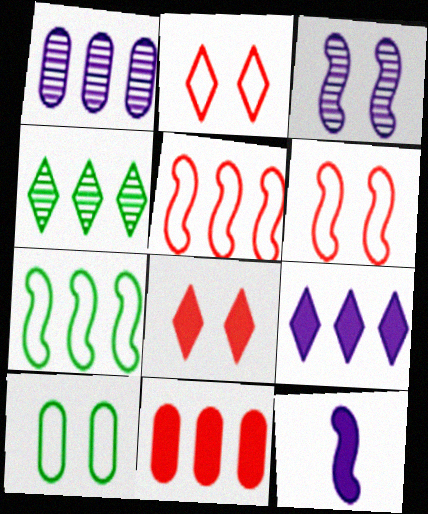[[3, 8, 10]]